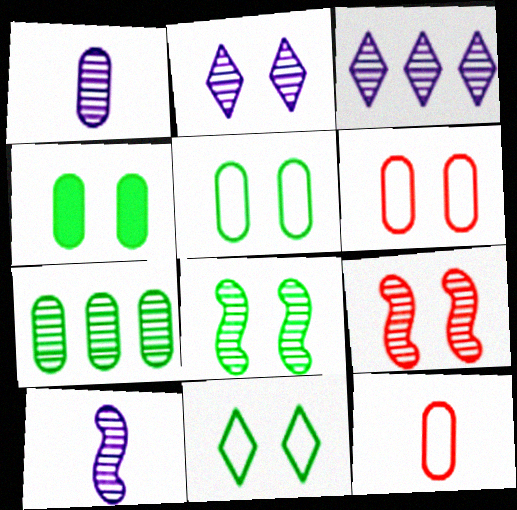[[4, 8, 11]]